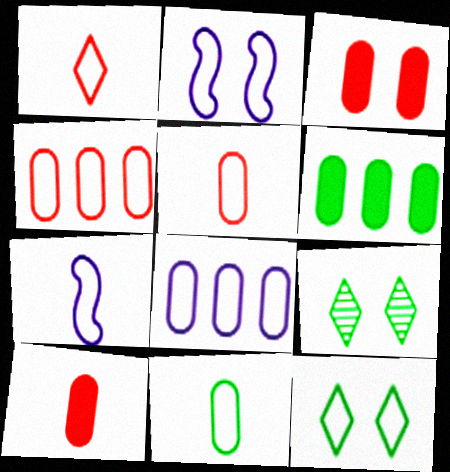[[1, 7, 11], 
[2, 3, 9], 
[4, 7, 12]]